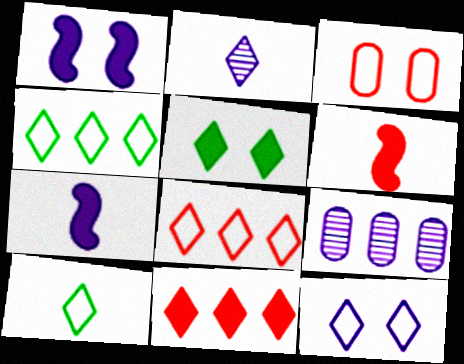[[2, 5, 8], 
[7, 9, 12], 
[8, 10, 12]]